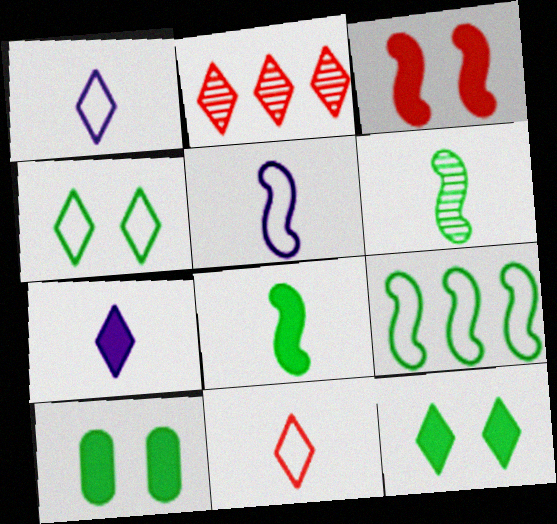[[1, 2, 12], 
[2, 4, 7], 
[2, 5, 10]]